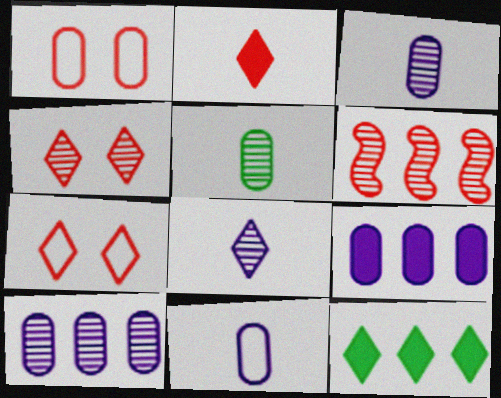[[1, 2, 6], 
[1, 5, 9], 
[7, 8, 12]]